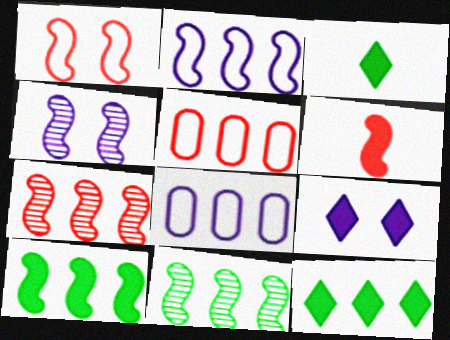[[1, 6, 7], 
[2, 7, 10], 
[3, 4, 5], 
[7, 8, 12]]